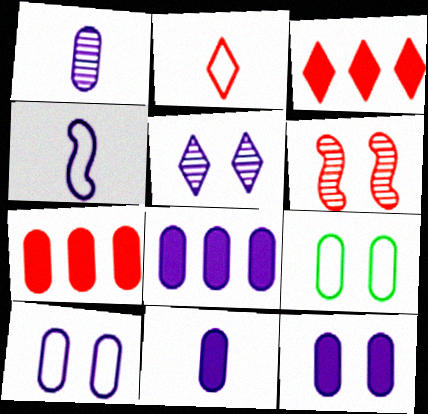[[1, 7, 9], 
[1, 8, 10], 
[2, 6, 7], 
[4, 5, 8], 
[8, 11, 12]]